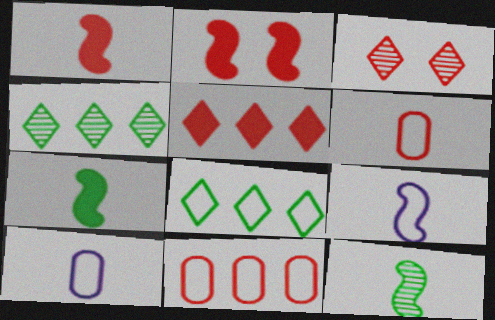[[1, 3, 11], 
[1, 9, 12], 
[2, 4, 10]]